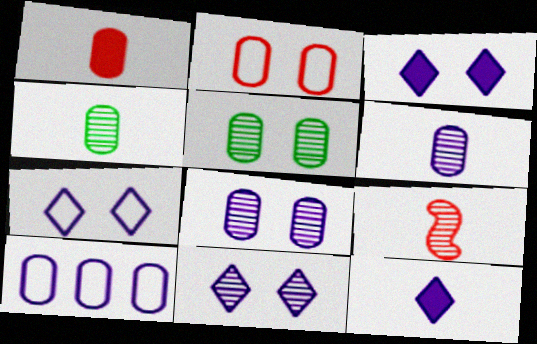[[1, 5, 10], 
[3, 7, 11]]